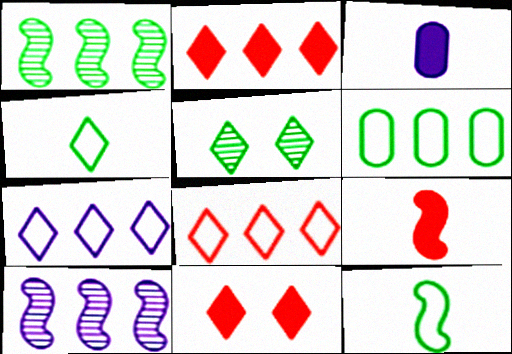[[2, 6, 10]]